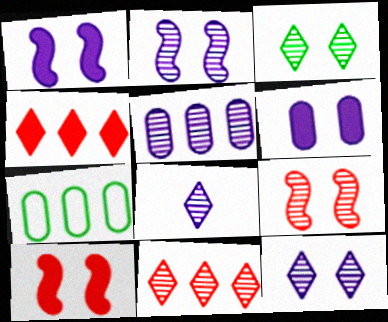[[2, 5, 8], 
[3, 8, 11], 
[7, 8, 10]]